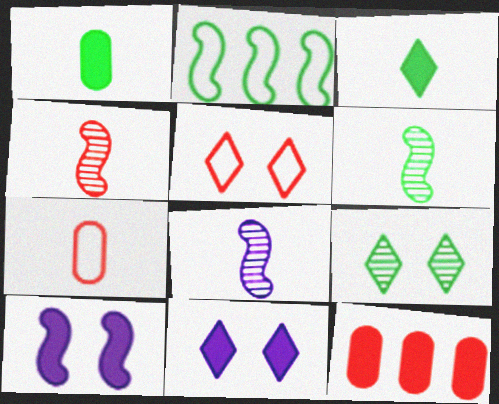[[1, 2, 9], 
[2, 4, 10], 
[3, 7, 8], 
[3, 10, 12], 
[4, 5, 12], 
[4, 6, 8], 
[5, 9, 11]]